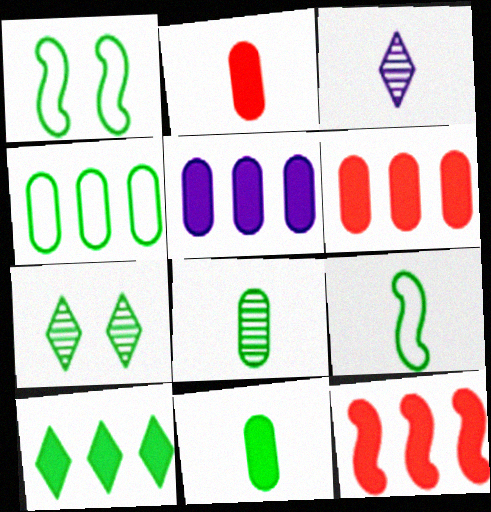[[1, 3, 6], 
[1, 8, 10], 
[2, 3, 9], 
[5, 10, 12]]